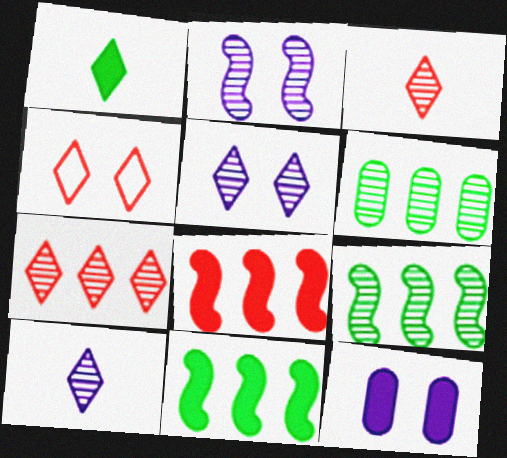[[1, 8, 12], 
[2, 3, 6]]